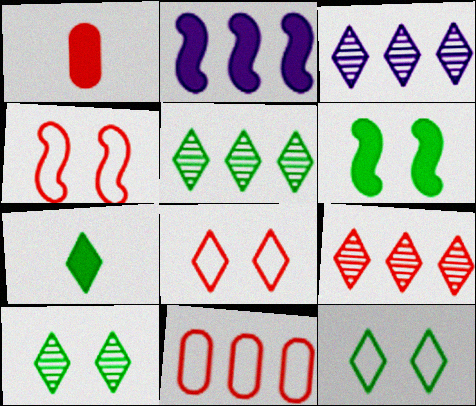[[1, 4, 9], 
[2, 5, 11], 
[3, 5, 9], 
[3, 7, 8], 
[5, 7, 12]]